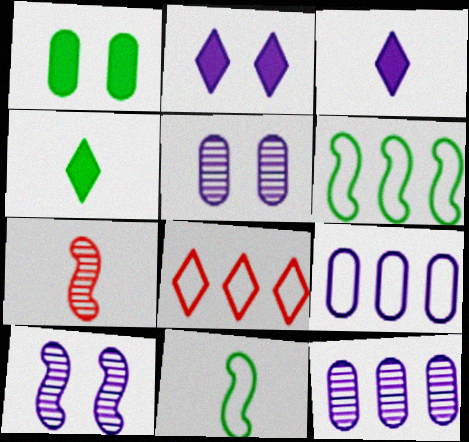[[3, 9, 10], 
[6, 8, 9]]